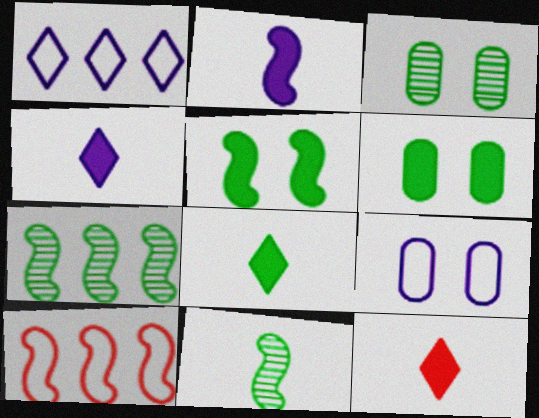[[3, 4, 10], 
[4, 8, 12], 
[7, 9, 12]]